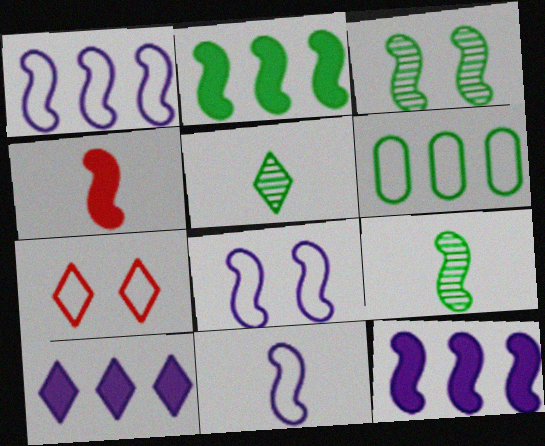[[1, 3, 4], 
[1, 8, 11], 
[4, 9, 11], 
[5, 7, 10], 
[6, 7, 11]]